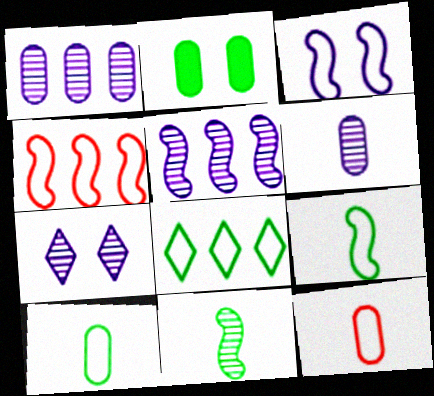[[1, 2, 12], 
[2, 8, 11], 
[3, 4, 9], 
[3, 8, 12], 
[5, 6, 7]]